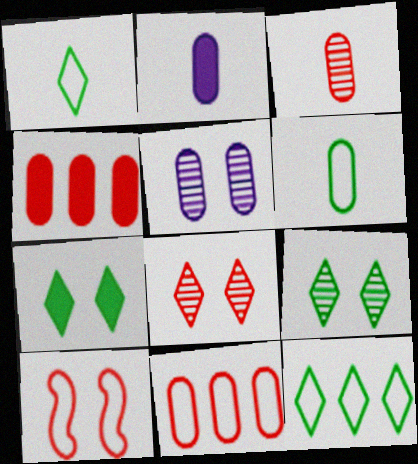[[2, 3, 6], 
[4, 5, 6], 
[5, 7, 10]]